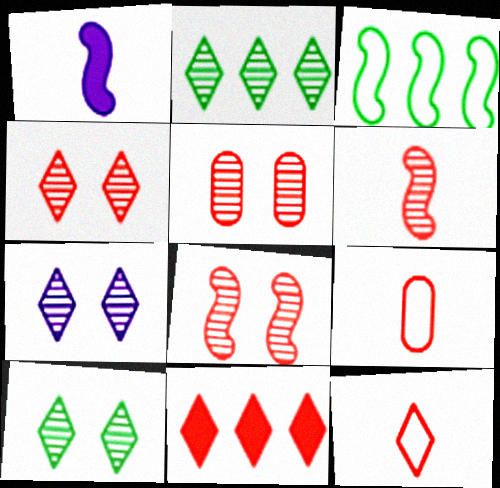[[1, 3, 8], 
[4, 5, 8], 
[4, 7, 10], 
[4, 11, 12], 
[8, 9, 11]]